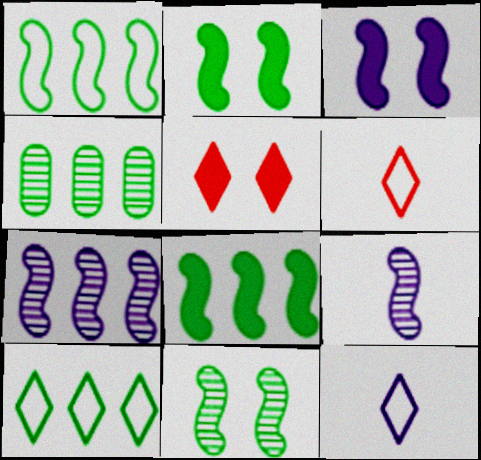[[3, 4, 6], 
[4, 8, 10]]